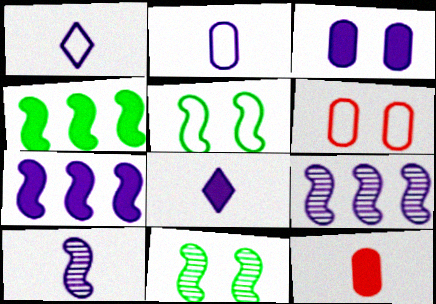[[1, 3, 9], 
[2, 8, 10], 
[3, 7, 8]]